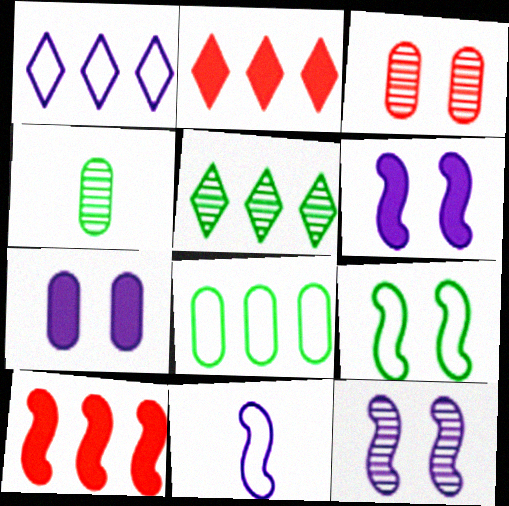[[1, 2, 5]]